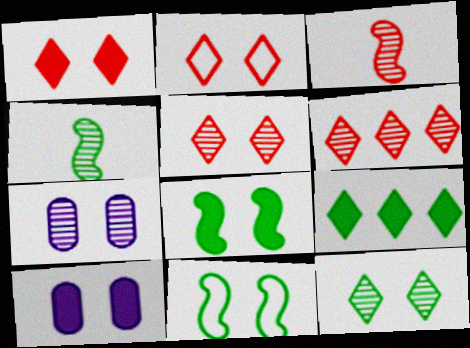[[1, 2, 5], 
[1, 7, 11], 
[1, 8, 10], 
[2, 7, 8], 
[4, 6, 7], 
[5, 10, 11]]